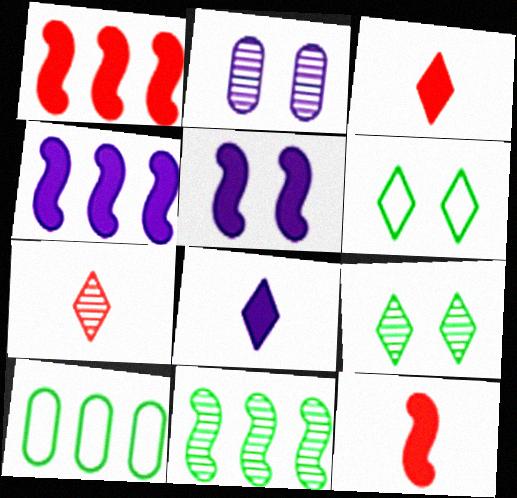[[2, 7, 11], 
[5, 7, 10]]